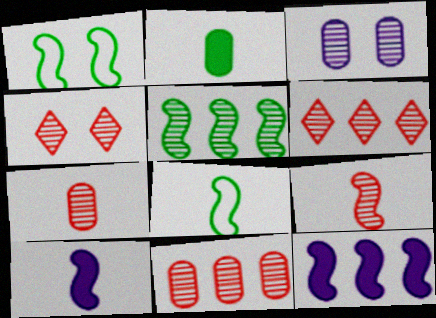[[1, 9, 12], 
[4, 9, 11], 
[8, 9, 10]]